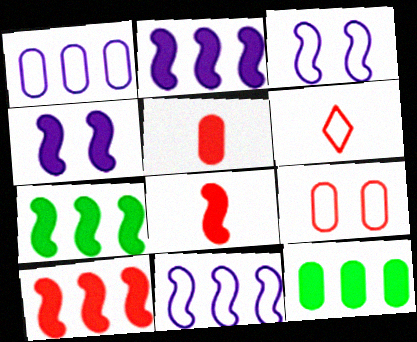[[2, 7, 10], 
[4, 7, 8]]